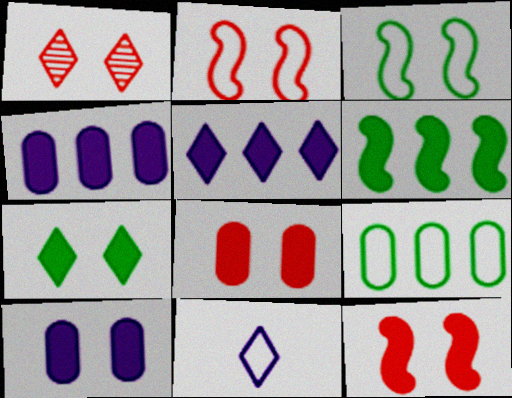[[1, 2, 8], 
[1, 3, 10], 
[2, 9, 11], 
[7, 10, 12]]